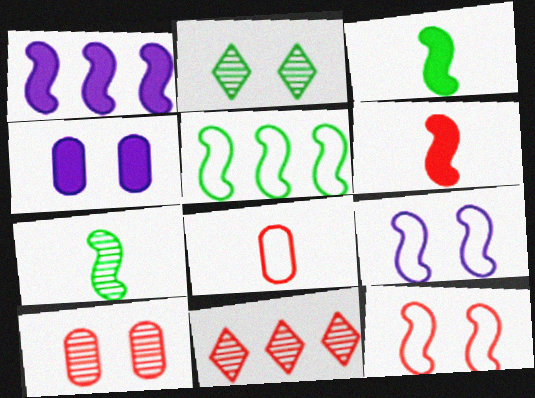[[1, 2, 8], 
[1, 7, 12], 
[2, 4, 12]]